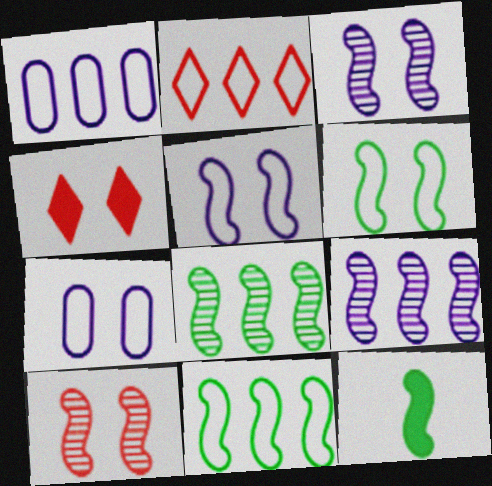[[1, 2, 11], 
[6, 8, 12]]